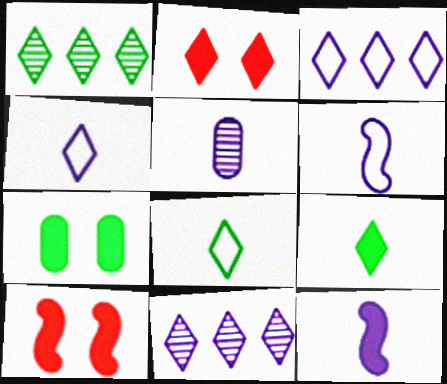[[1, 2, 4], 
[2, 8, 11], 
[4, 5, 12]]